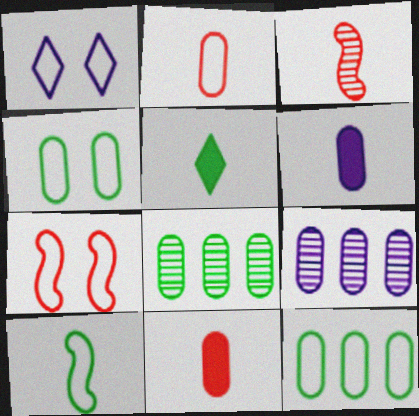[[1, 4, 7], 
[4, 9, 11], 
[5, 7, 9]]